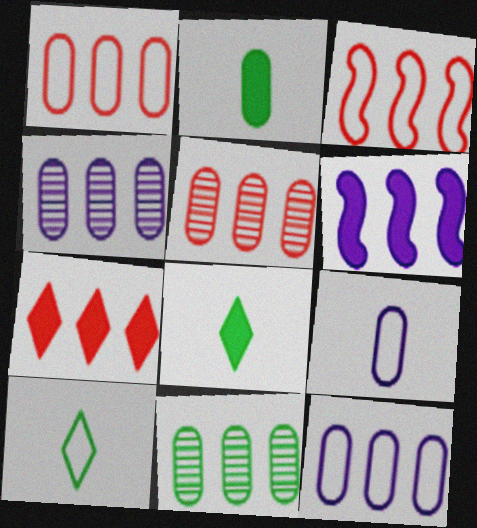[[3, 5, 7], 
[4, 5, 11]]